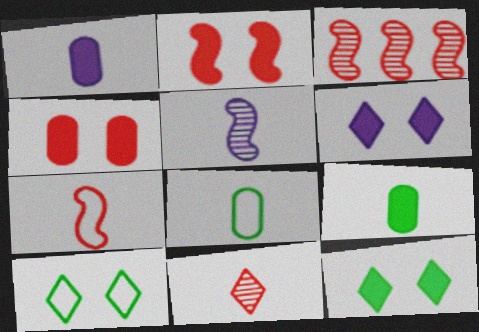[[1, 3, 10], 
[2, 3, 7], 
[3, 6, 8]]